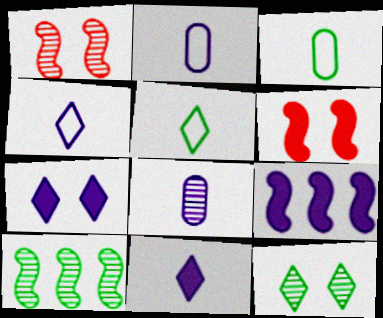[]